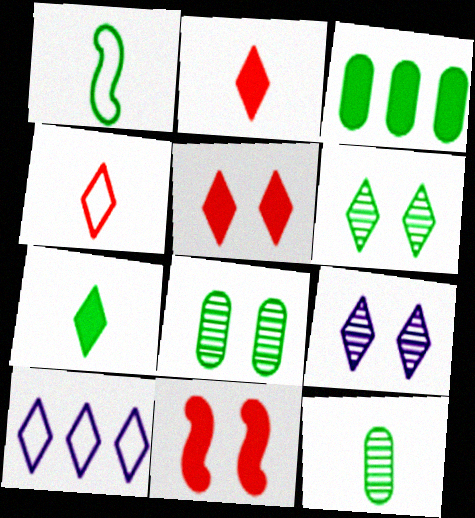[[1, 3, 6], 
[1, 7, 12], 
[2, 6, 10], 
[10, 11, 12]]